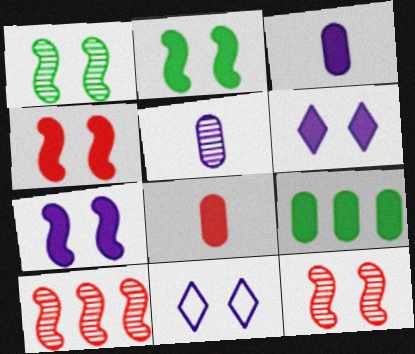[[2, 4, 7]]